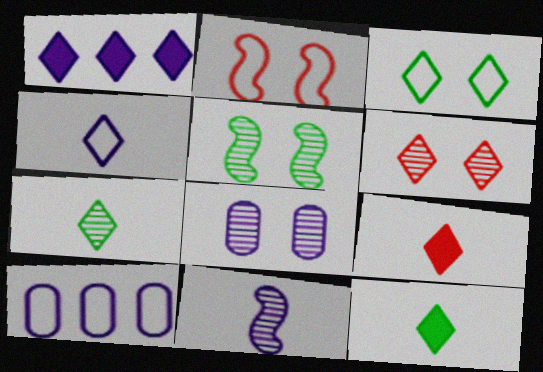[[4, 7, 9], 
[5, 6, 8], 
[5, 9, 10]]